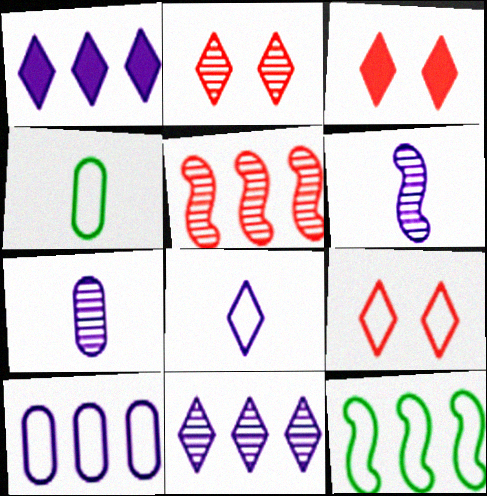[[2, 3, 9], 
[3, 7, 12]]